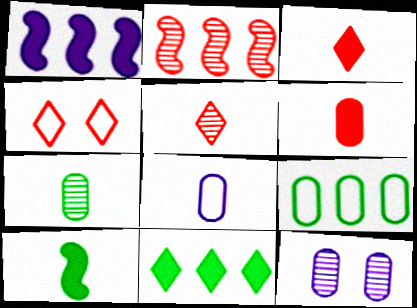[[1, 4, 7], 
[2, 4, 6], 
[5, 8, 10], 
[6, 7, 8], 
[6, 9, 12]]